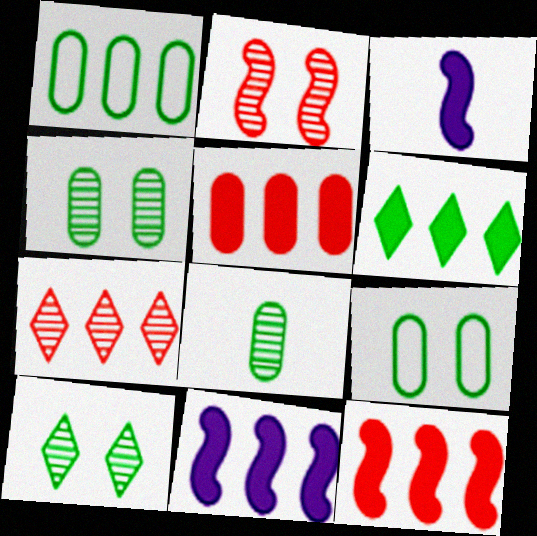[[1, 7, 11], 
[3, 7, 9], 
[5, 6, 11]]